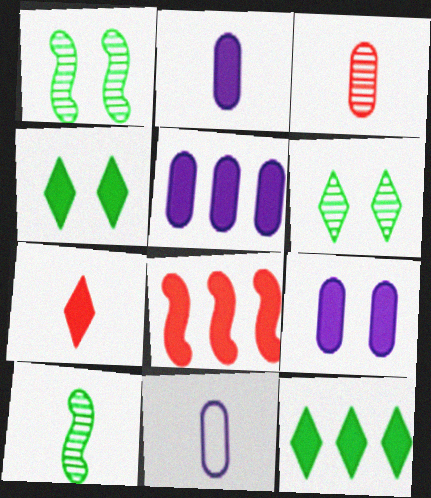[[2, 4, 8], 
[2, 5, 9], 
[5, 8, 12], 
[6, 8, 11], 
[7, 10, 11]]